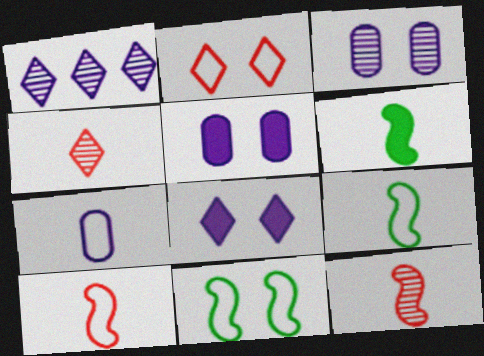[[4, 6, 7]]